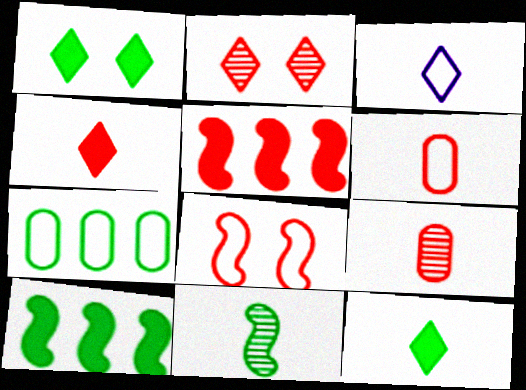[[1, 7, 11], 
[2, 5, 6], 
[3, 7, 8]]